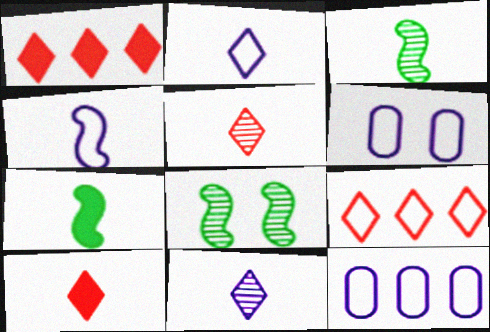[[1, 3, 6], 
[8, 10, 12]]